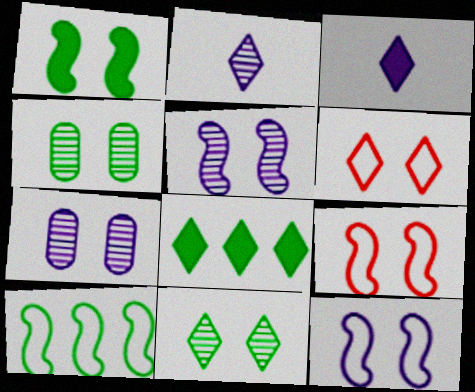[[1, 5, 9], 
[1, 6, 7], 
[2, 6, 8]]